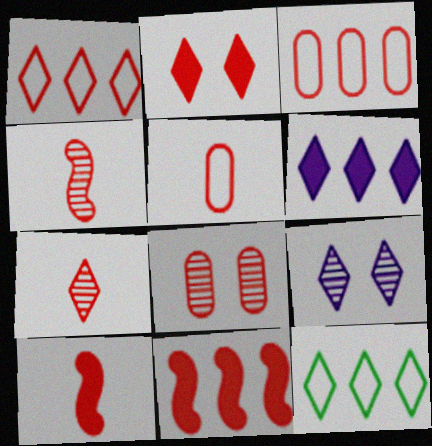[[1, 2, 7], 
[1, 8, 10], 
[2, 3, 4], 
[5, 7, 10]]